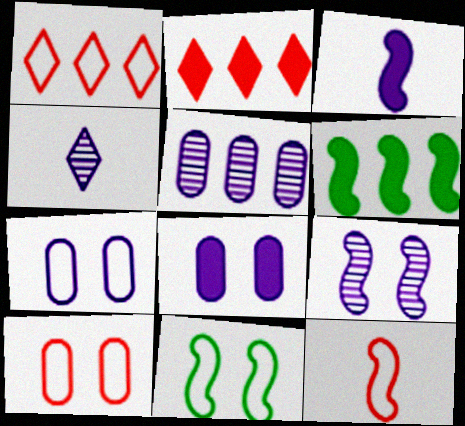[[1, 5, 6], 
[1, 10, 12], 
[4, 5, 9], 
[4, 6, 10], 
[6, 9, 12]]